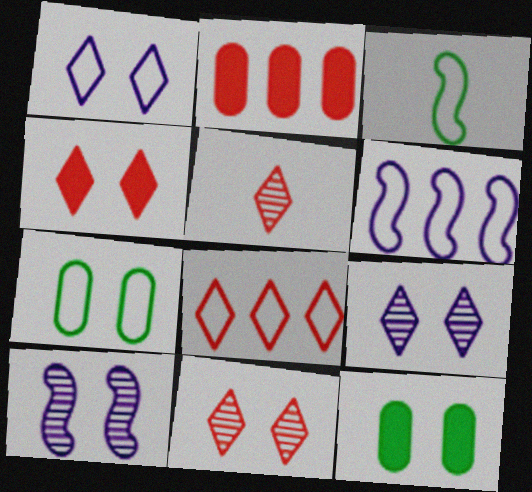[[2, 3, 9], 
[4, 5, 8], 
[4, 7, 10], 
[5, 6, 12]]